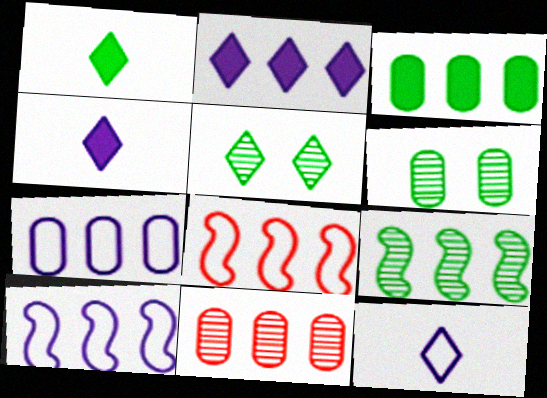[[3, 7, 11], 
[4, 6, 8]]